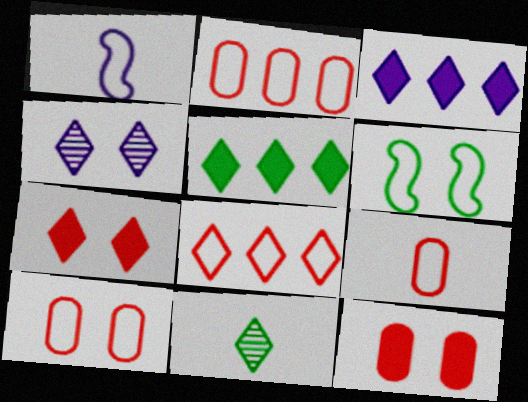[[2, 9, 10], 
[4, 6, 12]]